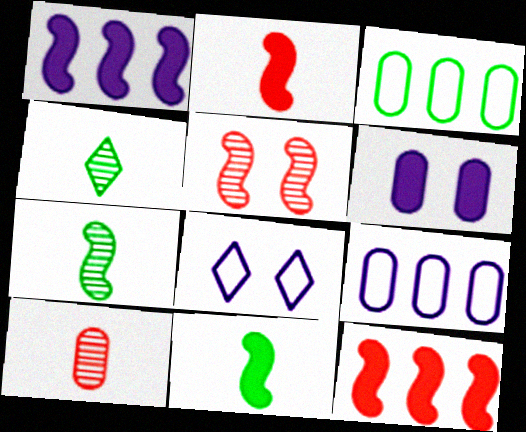[[3, 6, 10]]